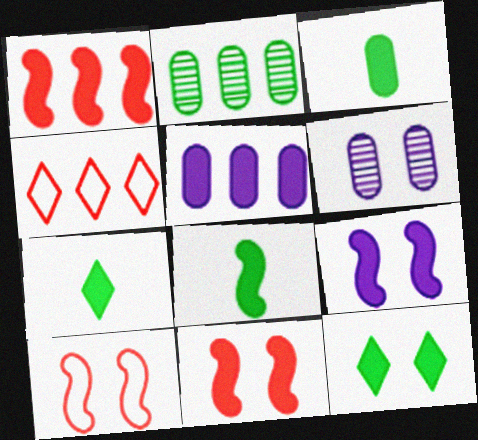[[1, 8, 9], 
[3, 7, 8], 
[4, 6, 8], 
[5, 7, 11], 
[6, 10, 12]]